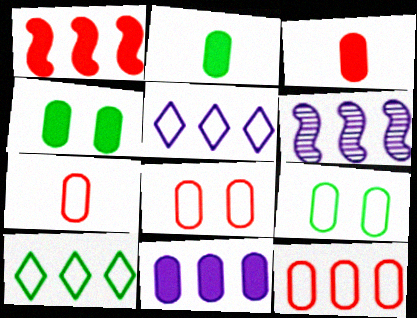[[3, 4, 11], 
[5, 6, 11], 
[7, 8, 12]]